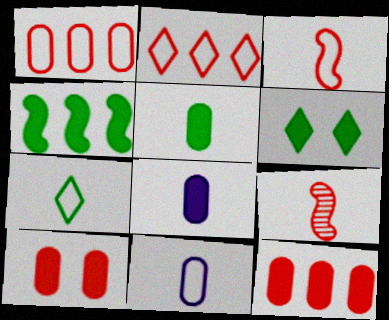[[2, 9, 10], 
[3, 7, 11], 
[4, 5, 6], 
[7, 8, 9]]